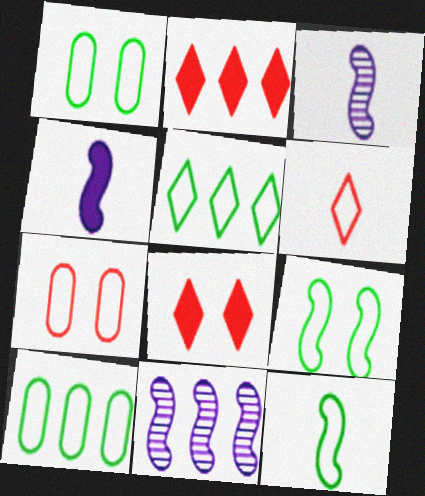[[1, 2, 3], 
[1, 5, 12], 
[2, 10, 11], 
[3, 8, 10]]